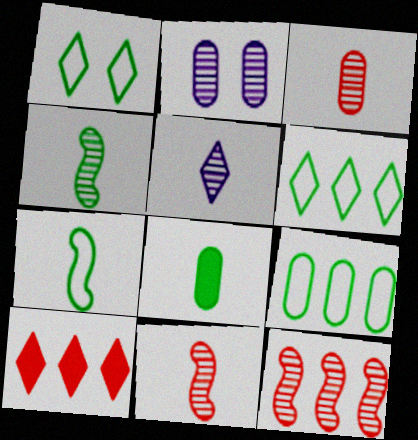[[1, 5, 10], 
[1, 7, 9], 
[2, 7, 10], 
[3, 4, 5]]